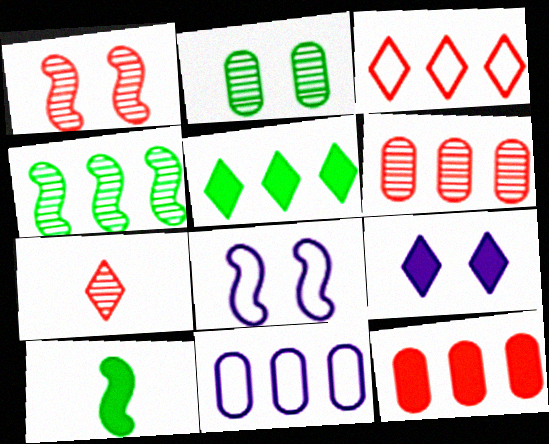[[1, 6, 7], 
[9, 10, 12]]